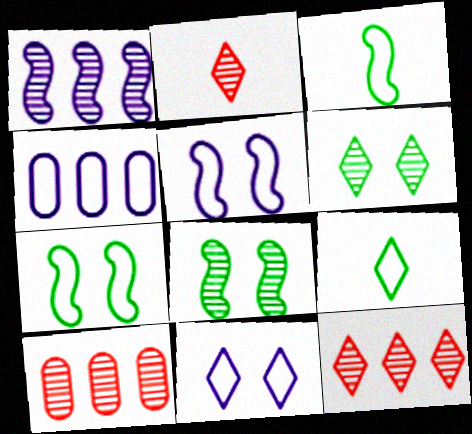[]